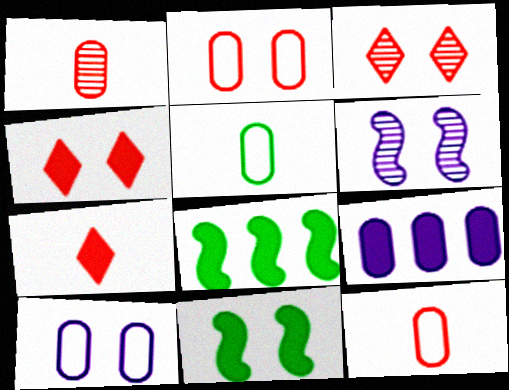[[3, 10, 11], 
[7, 9, 11]]